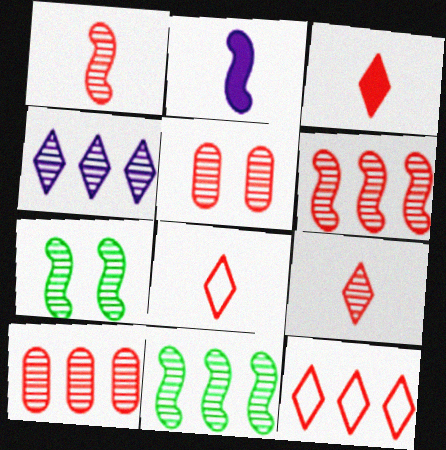[[3, 8, 9], 
[4, 10, 11], 
[5, 6, 9]]